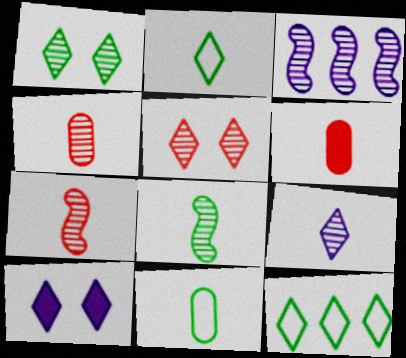[[1, 3, 4], 
[4, 8, 9]]